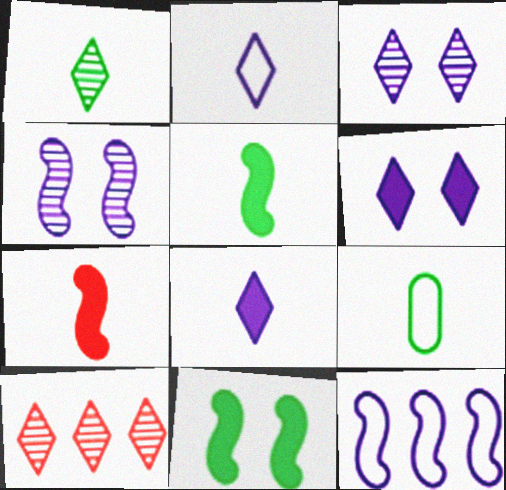[[1, 3, 10], 
[1, 5, 9]]